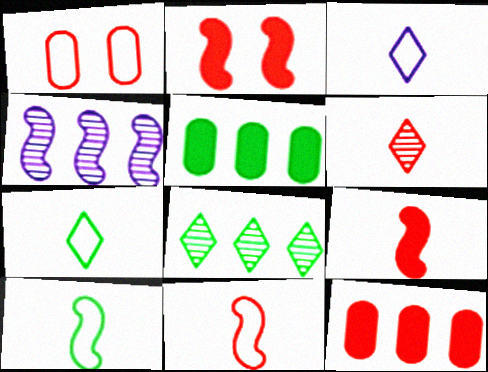[[2, 4, 10]]